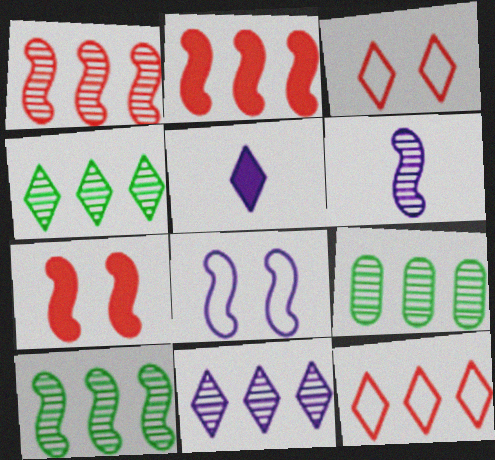[[1, 9, 11], 
[3, 4, 5], 
[4, 9, 10]]